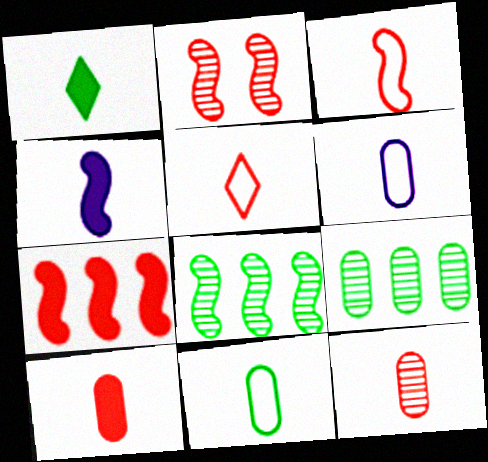[[1, 4, 10], 
[2, 3, 7]]